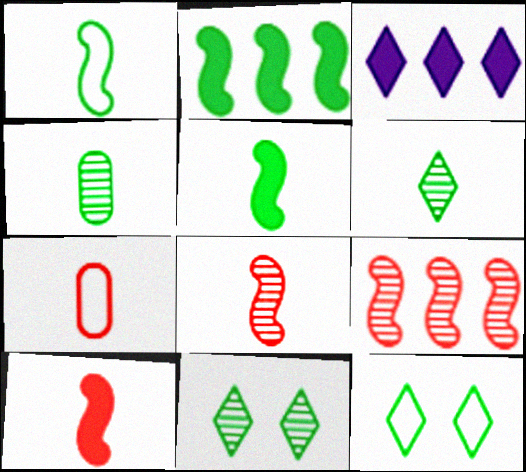[[2, 4, 12]]